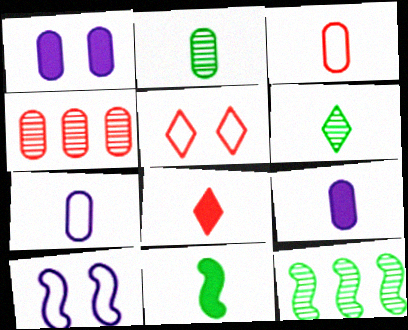[[2, 3, 9], 
[5, 9, 12], 
[8, 9, 11]]